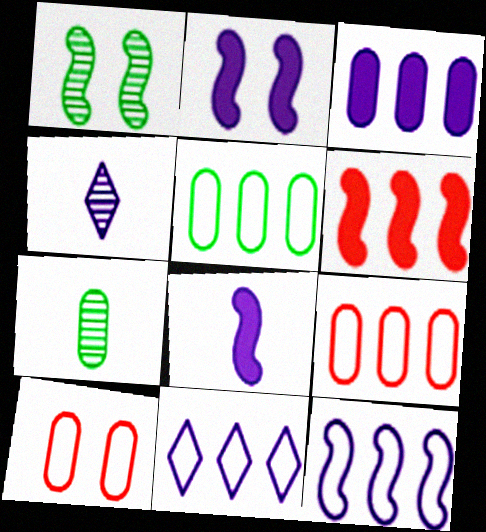[[3, 7, 10]]